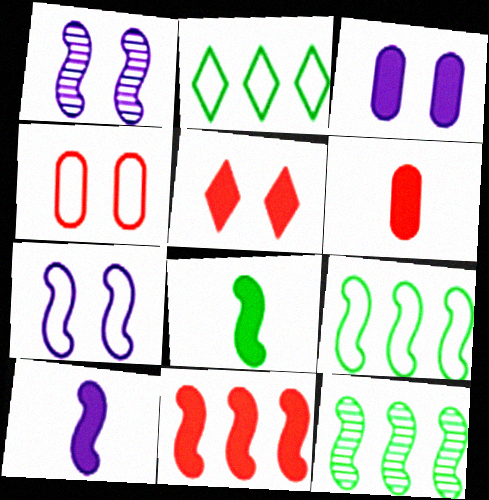[[1, 2, 6], 
[5, 6, 11]]